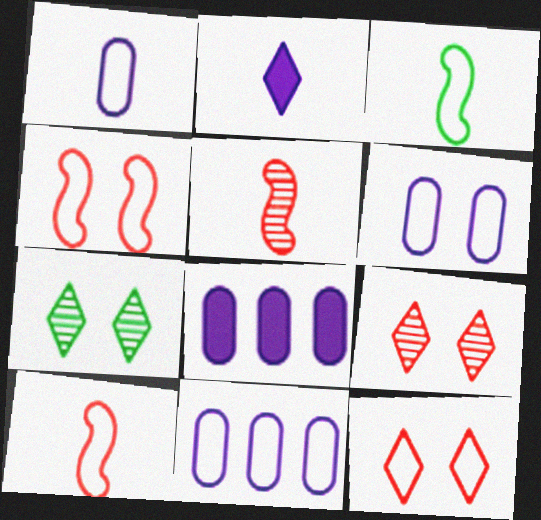[[1, 6, 11], 
[3, 8, 9], 
[3, 11, 12], 
[7, 8, 10]]